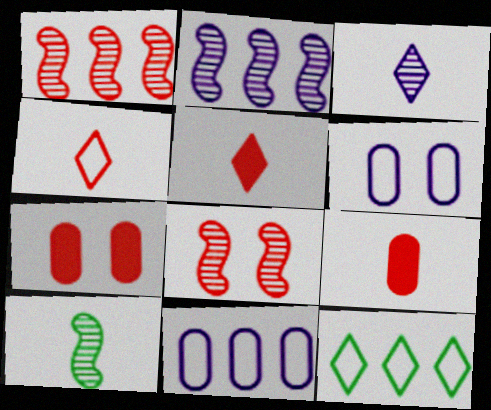[[1, 4, 7], 
[2, 8, 10]]